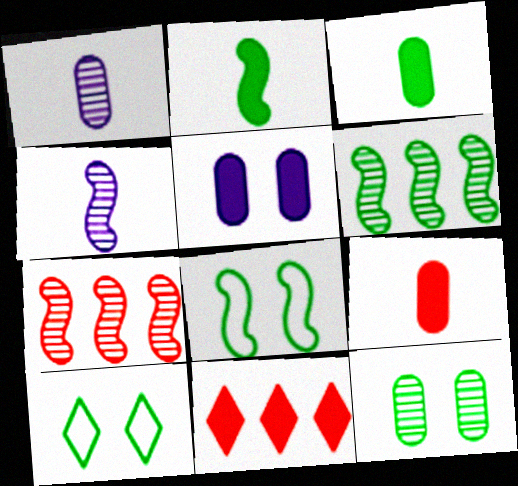[[1, 8, 11], 
[2, 5, 11], 
[2, 6, 8], 
[3, 6, 10]]